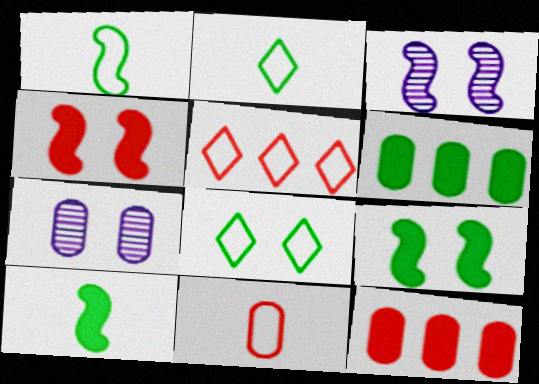[[2, 3, 12], 
[4, 7, 8], 
[5, 7, 10], 
[6, 7, 11]]